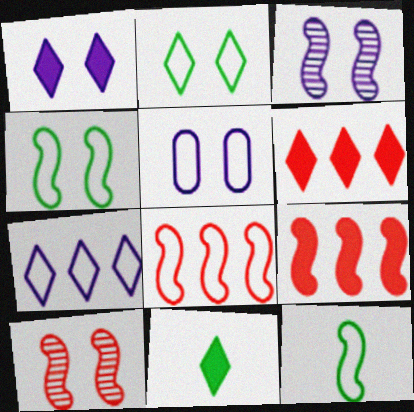[[1, 3, 5], 
[1, 6, 11], 
[3, 9, 12]]